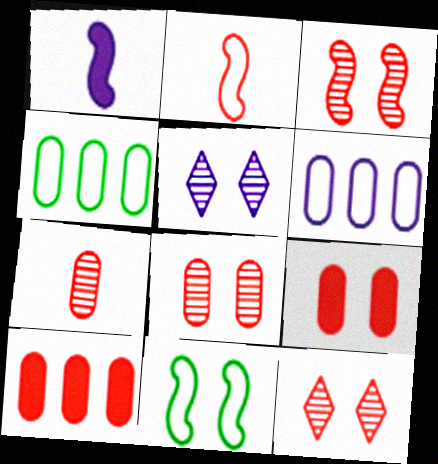[[1, 4, 12], 
[1, 5, 6], 
[2, 10, 12], 
[3, 8, 12], 
[5, 9, 11]]